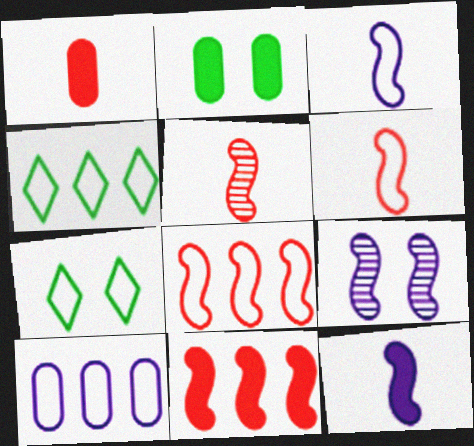[[1, 4, 9], 
[4, 8, 10], 
[6, 7, 10]]